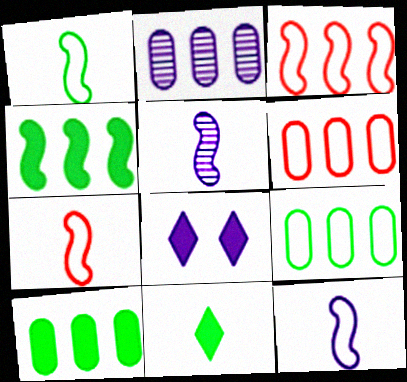[[1, 7, 12], 
[2, 6, 10], 
[2, 8, 12]]